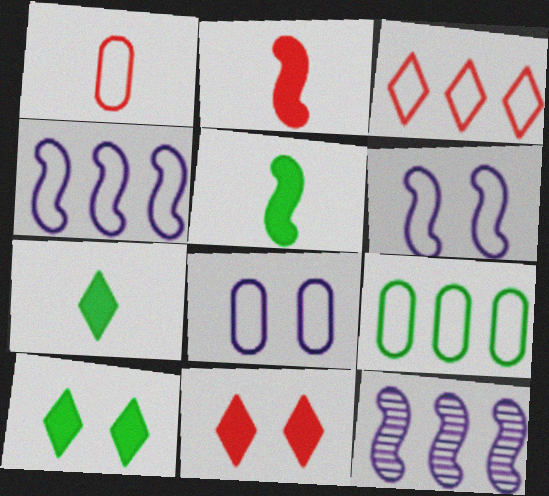[[1, 8, 9], 
[1, 10, 12], 
[3, 4, 9]]